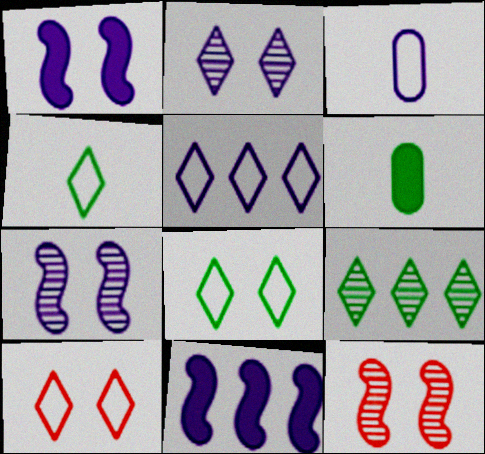[[2, 3, 11], 
[4, 5, 10], 
[5, 6, 12]]